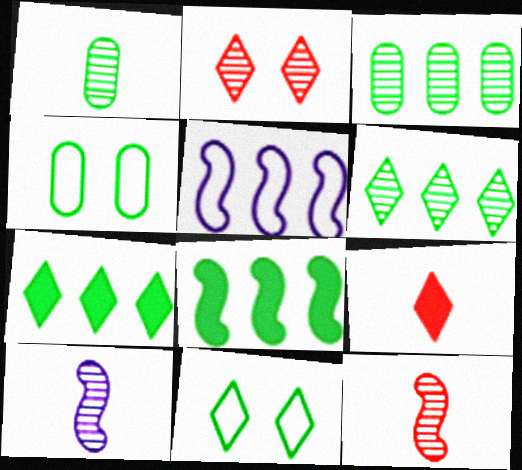[[1, 8, 11], 
[2, 3, 10]]